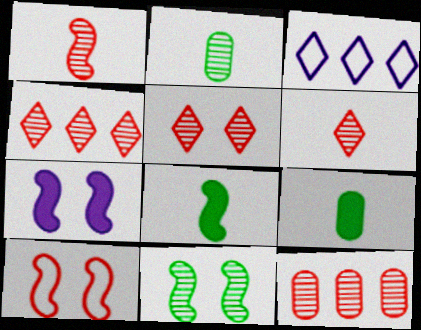[[1, 5, 12], 
[4, 5, 6], 
[7, 10, 11]]